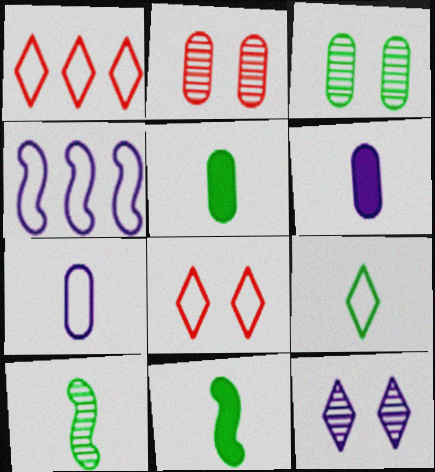[[4, 6, 12], 
[5, 9, 10]]